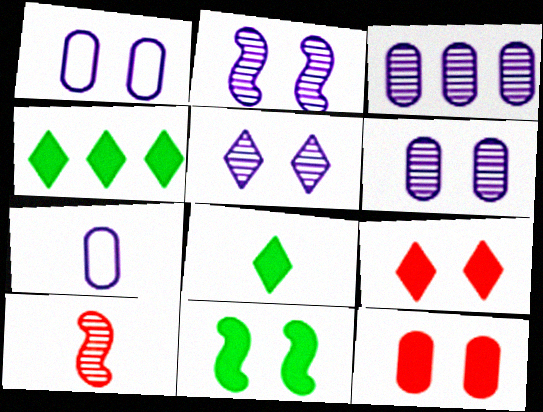[[1, 4, 10], 
[2, 5, 6], 
[7, 8, 10]]